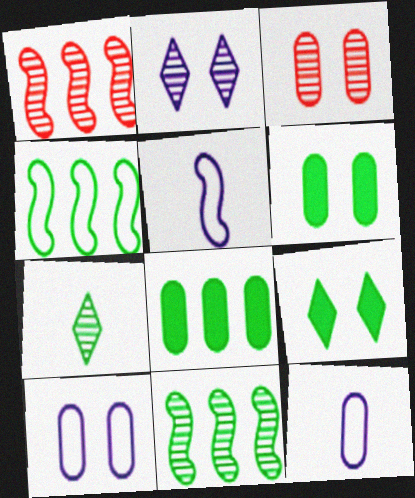[[1, 9, 12], 
[3, 6, 10], 
[3, 8, 12], 
[4, 6, 7]]